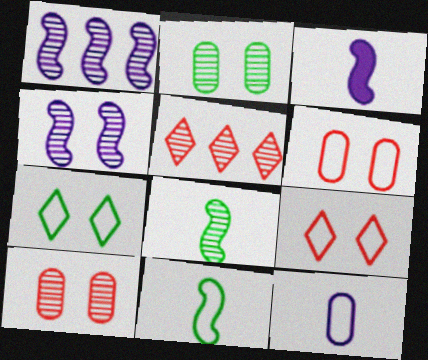[]